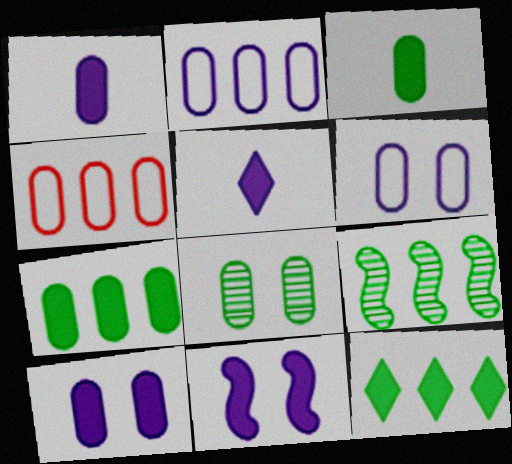[[1, 4, 8]]